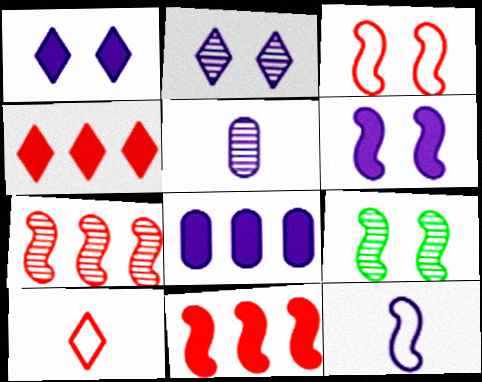[[2, 8, 12], 
[3, 6, 9], 
[8, 9, 10], 
[9, 11, 12]]